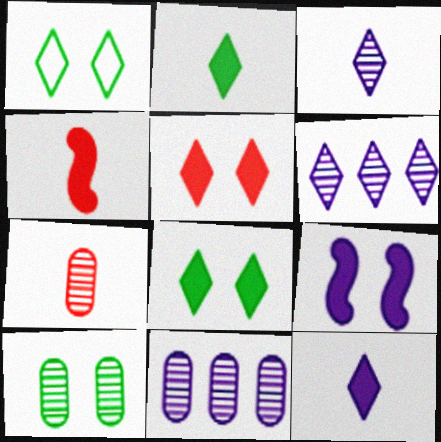[[1, 4, 11], 
[7, 10, 11]]